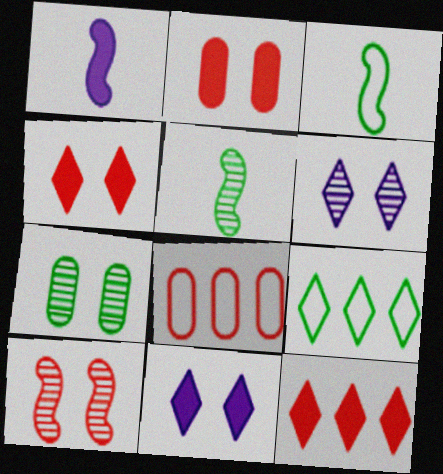[[5, 8, 11], 
[6, 7, 10]]